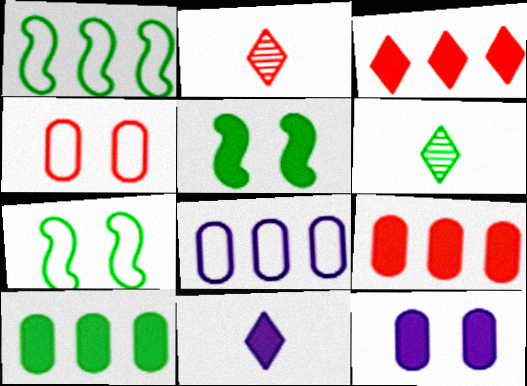[[1, 2, 12], 
[2, 5, 8], 
[5, 9, 11], 
[6, 7, 10]]